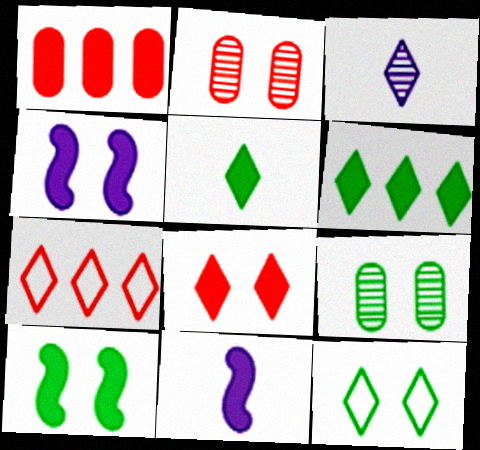[[1, 4, 5], 
[2, 4, 12], 
[7, 9, 11], 
[9, 10, 12]]